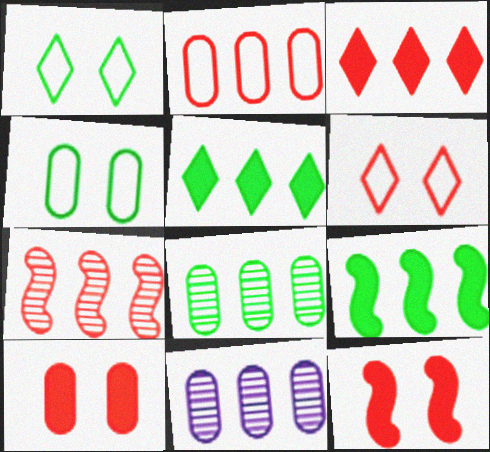[[2, 3, 7]]